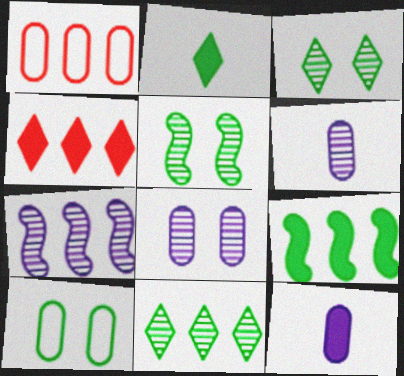[]